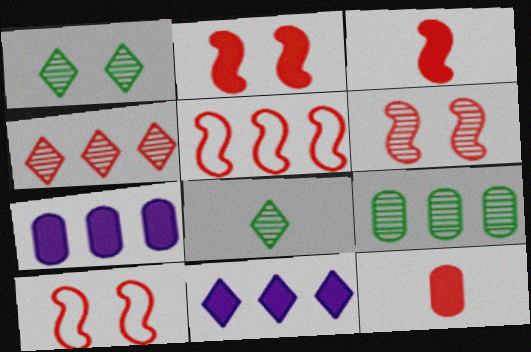[[2, 6, 10], 
[3, 5, 6], 
[4, 10, 12], 
[5, 9, 11], 
[7, 8, 10]]